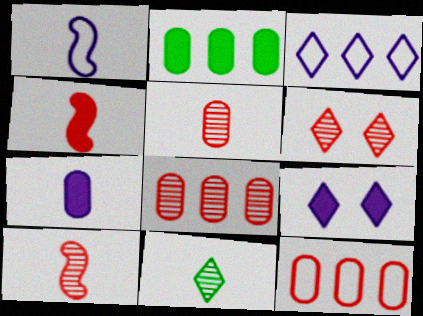[[1, 2, 6], 
[2, 4, 9], 
[4, 6, 12], 
[6, 8, 10]]